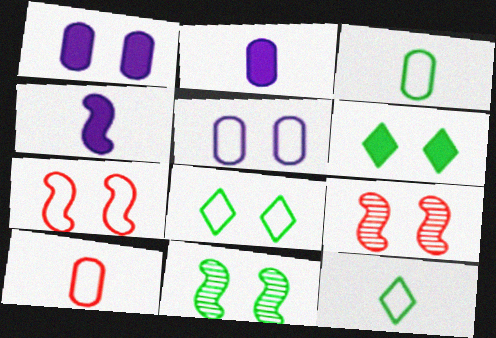[[1, 8, 9], 
[5, 6, 9], 
[5, 7, 8]]